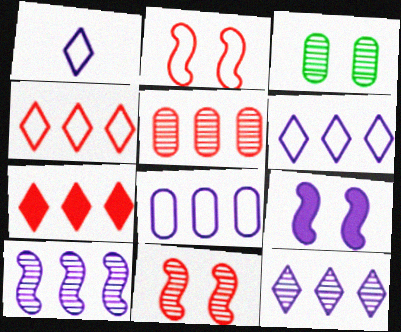[]